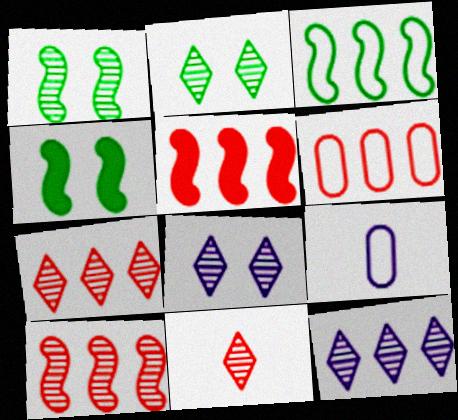[[2, 5, 9], 
[2, 11, 12], 
[4, 7, 9], 
[5, 6, 7]]